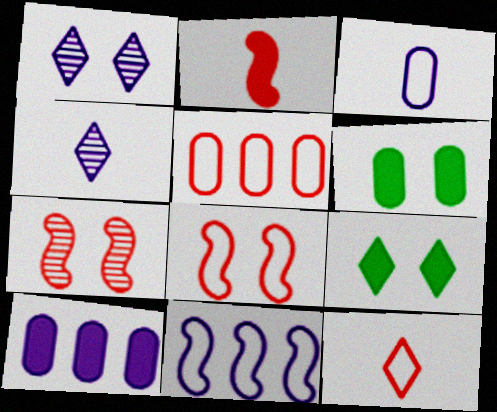[[1, 6, 8], 
[2, 9, 10], 
[5, 8, 12]]